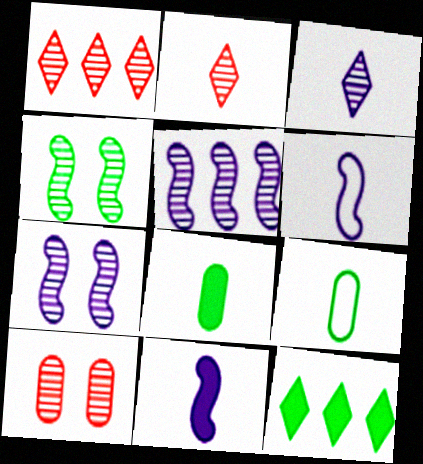[[2, 6, 8], 
[2, 9, 11], 
[4, 9, 12], 
[6, 10, 12]]